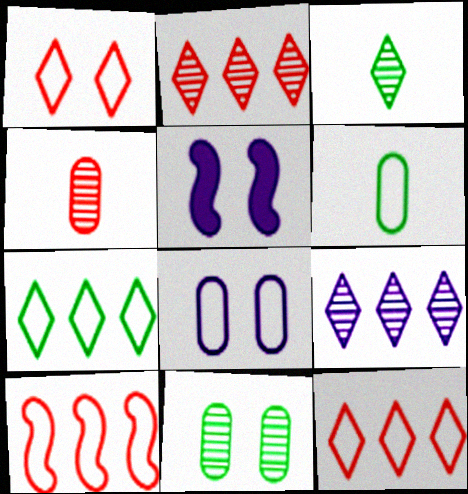[[1, 5, 11], 
[2, 5, 6], 
[4, 5, 7]]